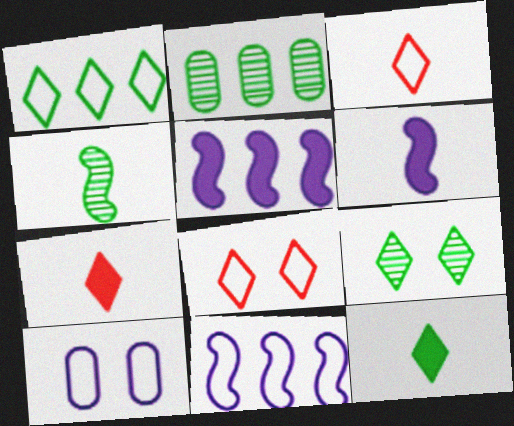[[1, 9, 12], 
[2, 4, 9], 
[2, 6, 8]]